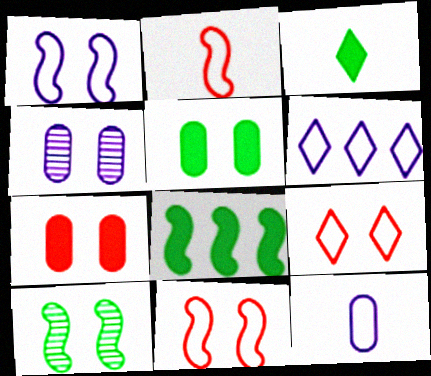[[1, 6, 12], 
[3, 5, 8]]